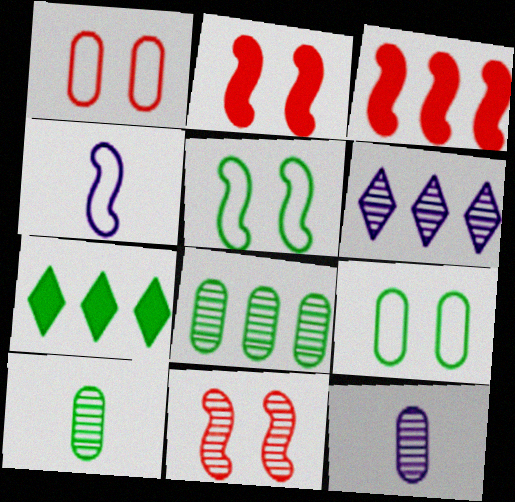[[5, 7, 10], 
[6, 10, 11]]